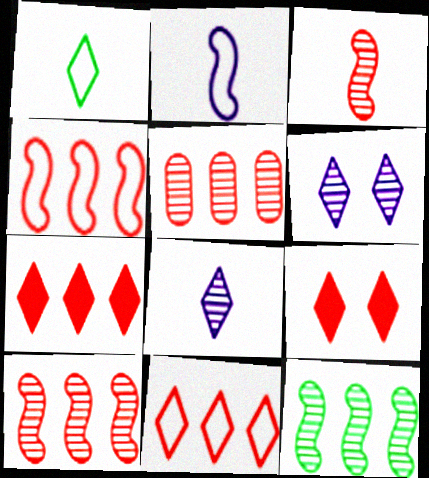[[1, 6, 7], 
[4, 5, 7]]